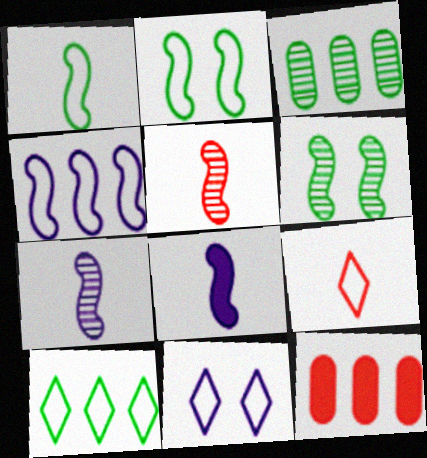[[1, 5, 8], 
[9, 10, 11]]